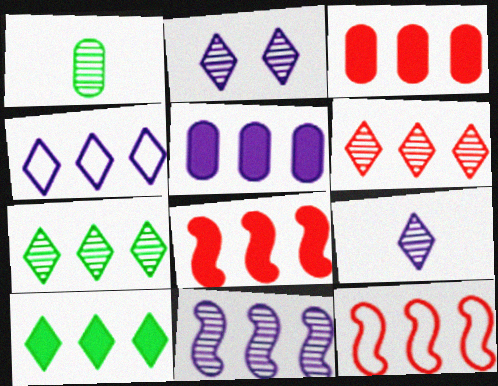[[3, 6, 12], 
[4, 5, 11], 
[4, 6, 10], 
[5, 7, 12], 
[5, 8, 10]]